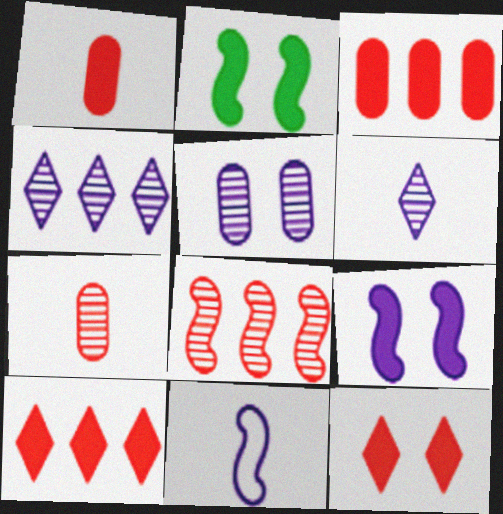[[2, 8, 11]]